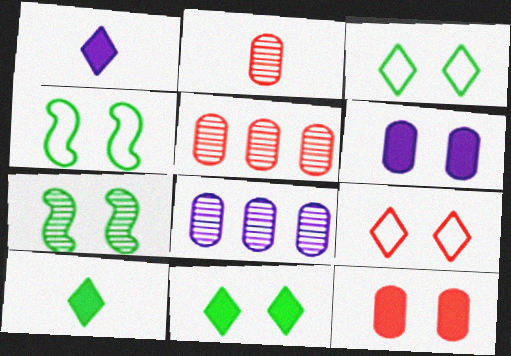[[1, 4, 5], 
[6, 7, 9]]